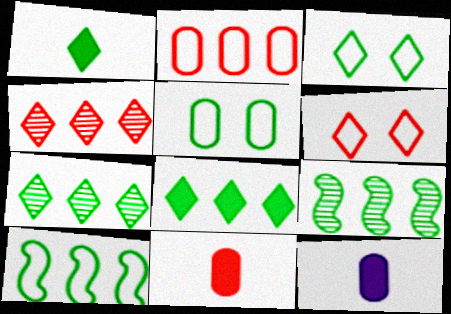[[1, 3, 7], 
[1, 5, 9], 
[6, 9, 12]]